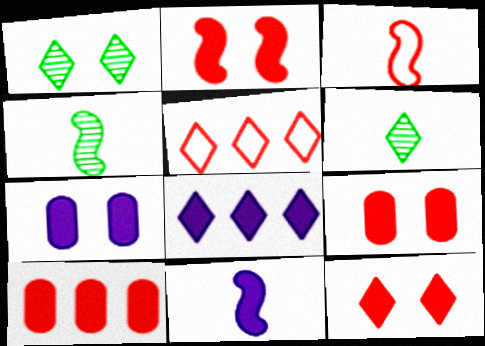[[2, 9, 12], 
[3, 4, 11], 
[4, 5, 7], 
[7, 8, 11]]